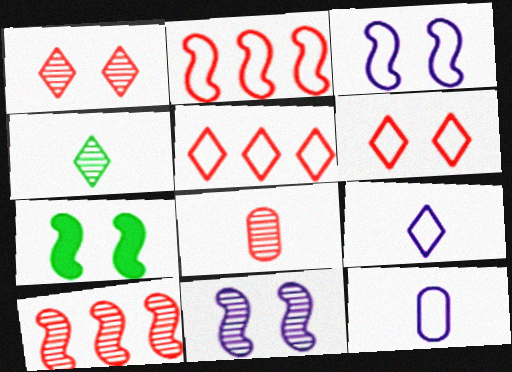[[1, 8, 10]]